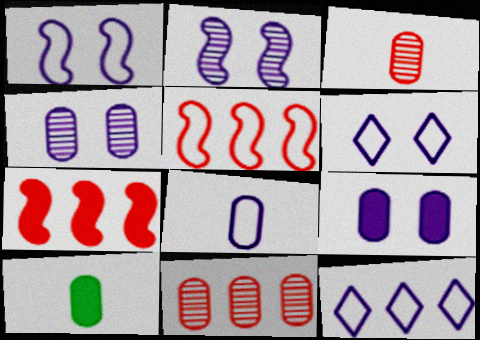[[1, 8, 12], 
[2, 6, 9], 
[3, 8, 10]]